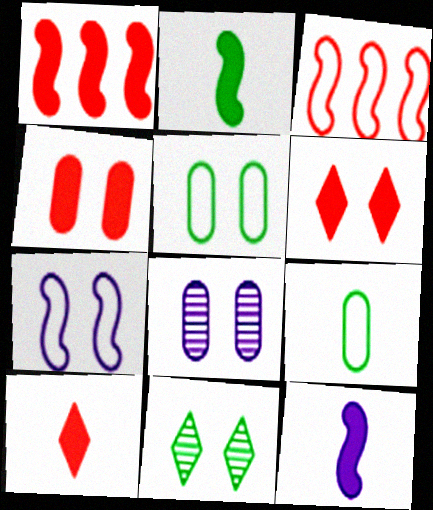[[1, 4, 10], 
[4, 5, 8], 
[4, 7, 11]]